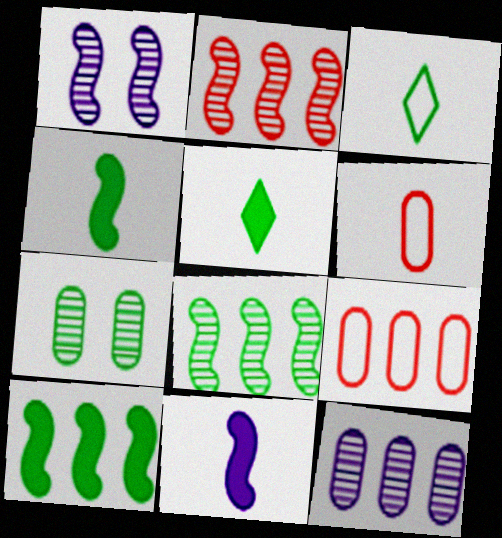[[1, 5, 9], 
[3, 7, 10]]